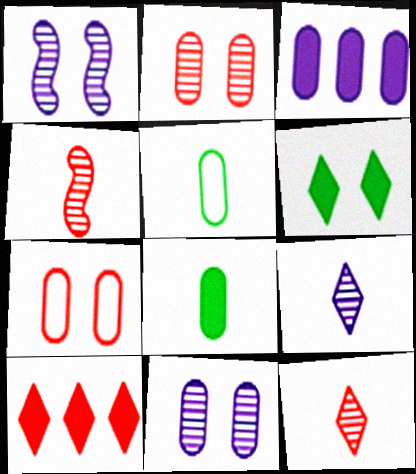[[1, 5, 10], 
[1, 6, 7], 
[2, 3, 5], 
[4, 7, 10]]